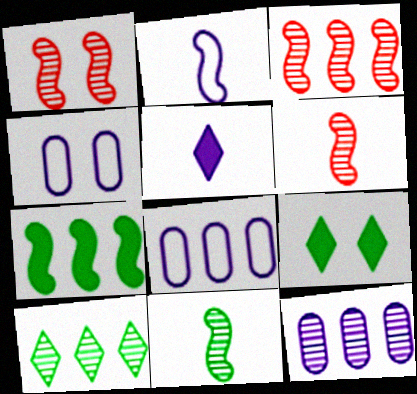[[1, 2, 7], 
[1, 3, 6], 
[1, 4, 9], 
[3, 10, 12], 
[6, 8, 9]]